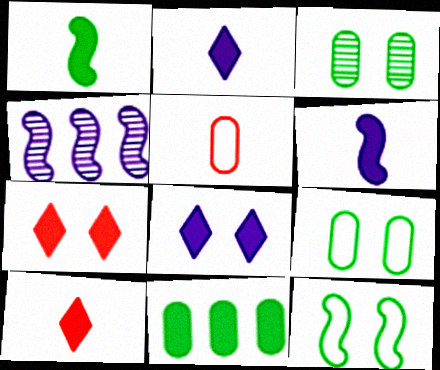[[4, 9, 10], 
[6, 7, 11]]